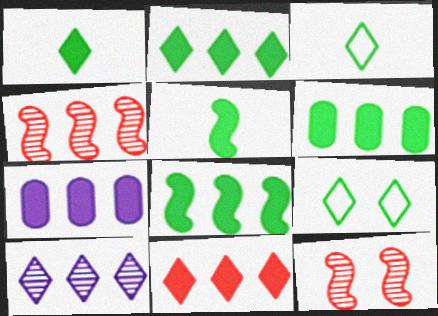[[2, 6, 8], 
[3, 7, 12], 
[7, 8, 11]]